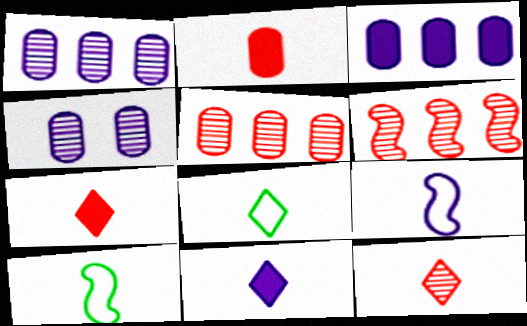[[8, 11, 12]]